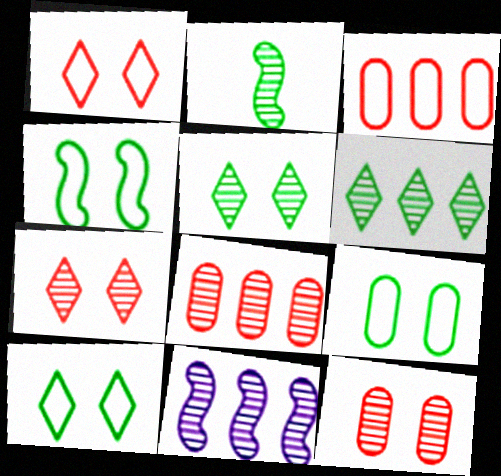[[4, 9, 10], 
[6, 8, 11]]